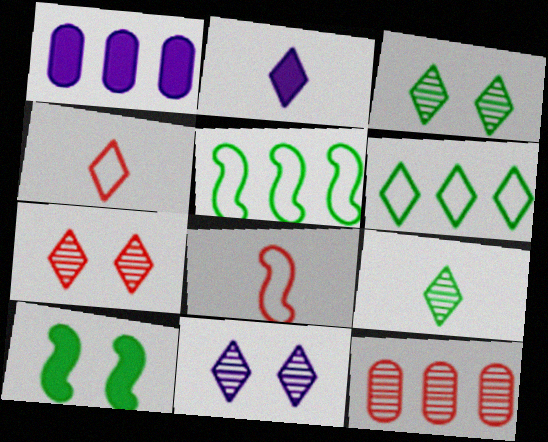[[1, 3, 8], 
[2, 4, 9], 
[2, 6, 7], 
[3, 7, 11]]